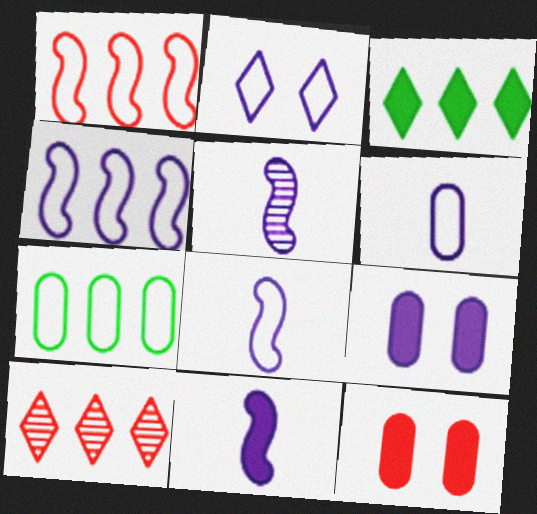[[2, 4, 6], 
[3, 11, 12], 
[5, 8, 11]]